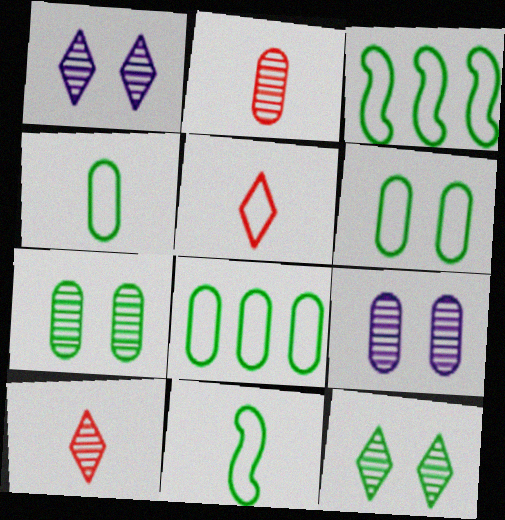[[4, 6, 8]]